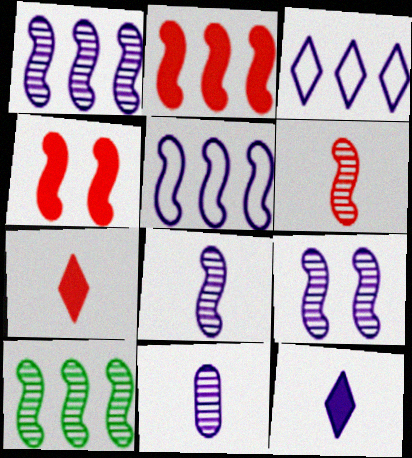[[1, 8, 9], 
[2, 5, 10], 
[6, 9, 10]]